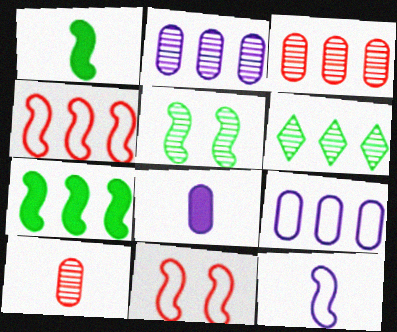[[6, 8, 11]]